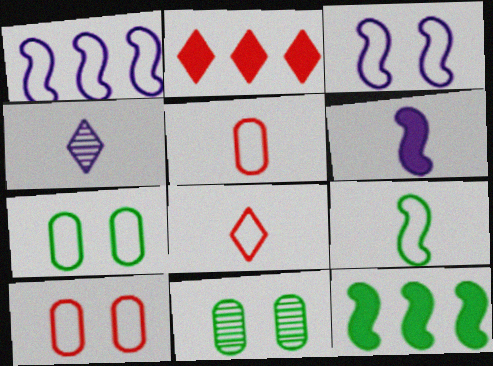[[1, 7, 8], 
[4, 10, 12]]